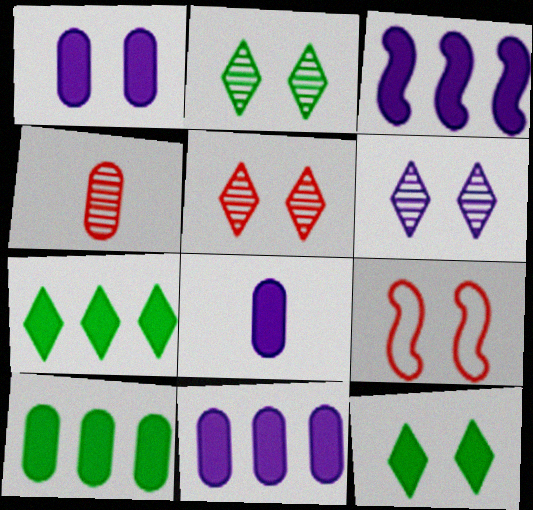[[1, 2, 9], 
[1, 8, 11], 
[2, 5, 6]]